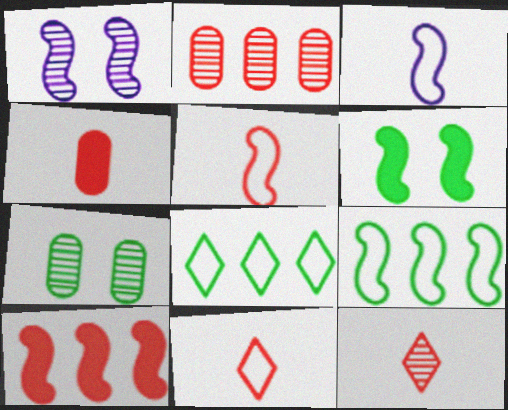[[1, 4, 8], 
[4, 5, 12]]